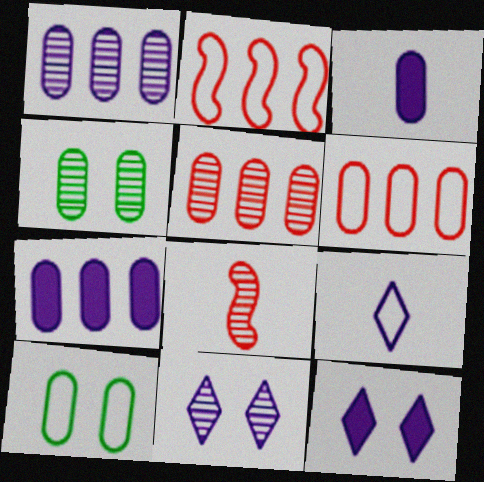[[2, 9, 10], 
[3, 4, 6], 
[3, 5, 10]]